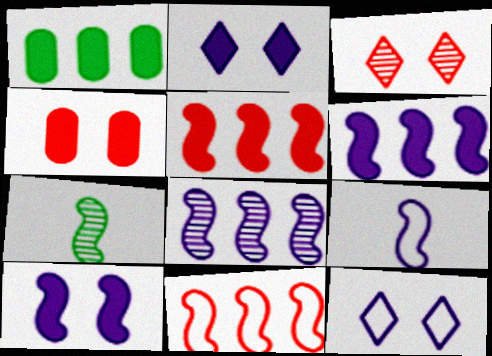[[1, 3, 9], 
[7, 10, 11], 
[8, 9, 10]]